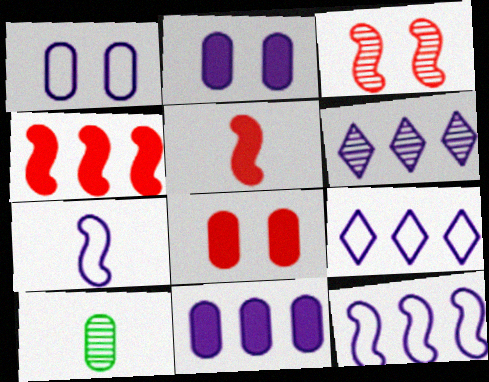[[1, 7, 9], 
[2, 6, 7], 
[3, 6, 10], 
[6, 11, 12]]